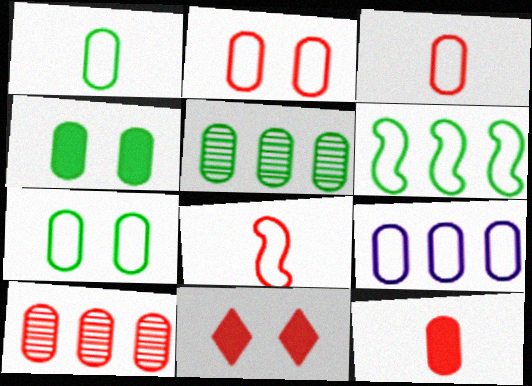[[1, 2, 9], 
[1, 4, 5], 
[2, 10, 12], 
[3, 7, 9], 
[8, 10, 11]]